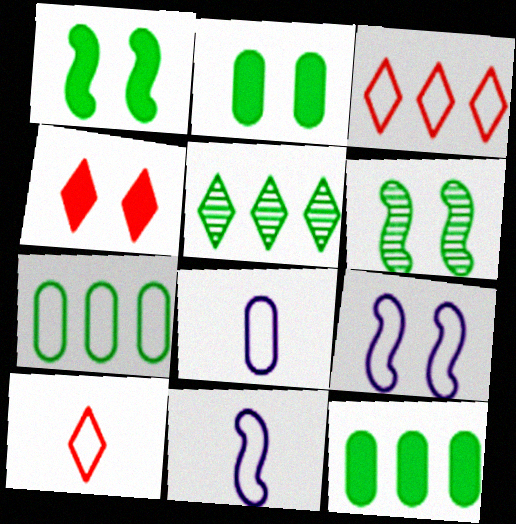[[7, 9, 10]]